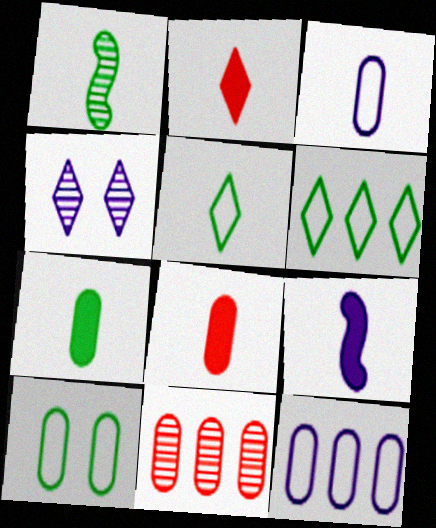[[1, 2, 3], 
[1, 4, 11], 
[1, 5, 7], 
[2, 4, 6], 
[2, 7, 9], 
[4, 9, 12]]